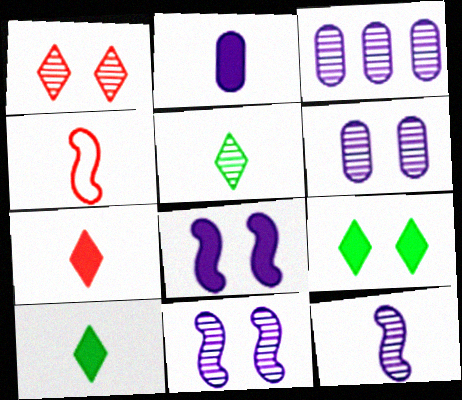[[2, 4, 5], 
[3, 4, 9]]